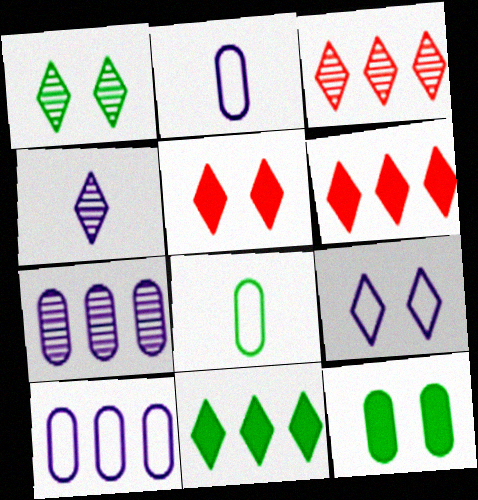[[1, 3, 4], 
[1, 5, 9]]